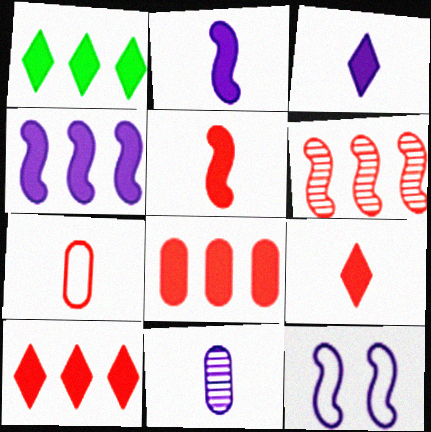[[1, 4, 8]]